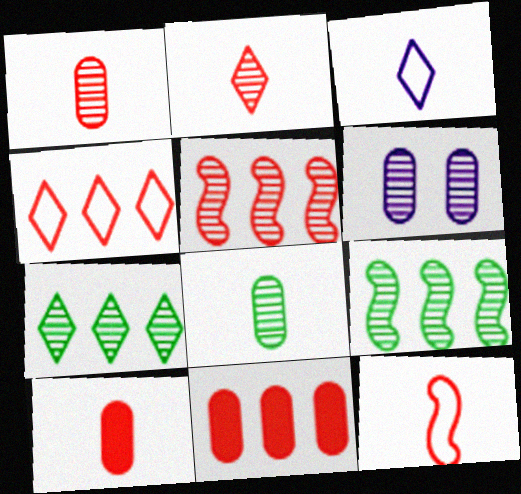[[2, 6, 9], 
[2, 10, 12], 
[4, 5, 11]]